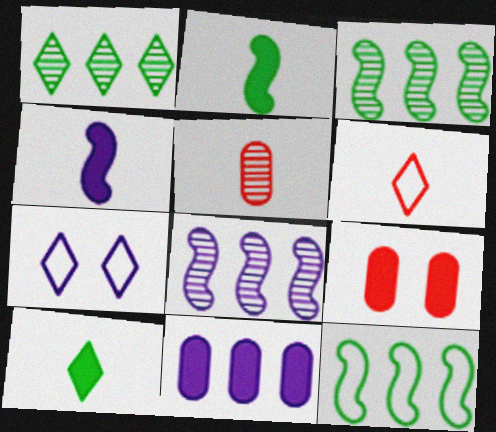[]